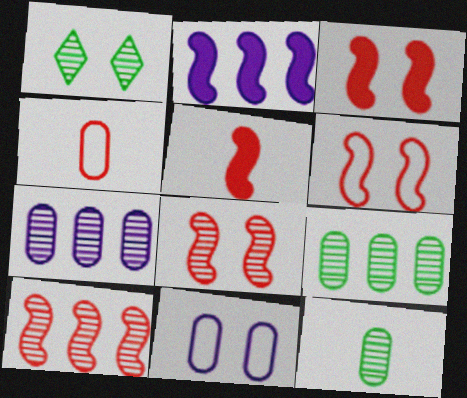[[1, 2, 4], 
[1, 3, 11], 
[3, 6, 8], 
[5, 6, 10]]